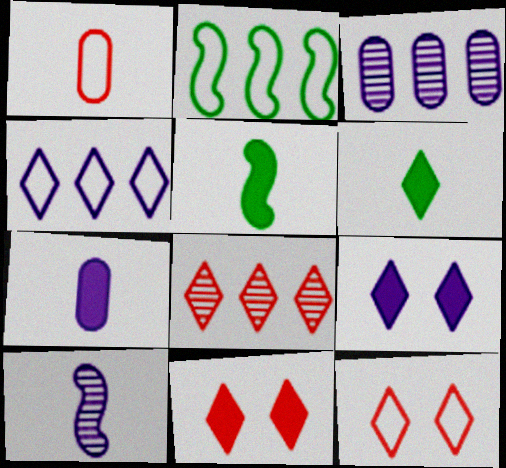[[1, 6, 10], 
[3, 5, 12]]